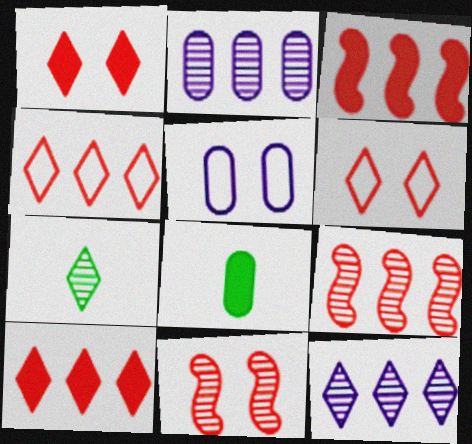[[2, 7, 11], 
[3, 5, 7]]